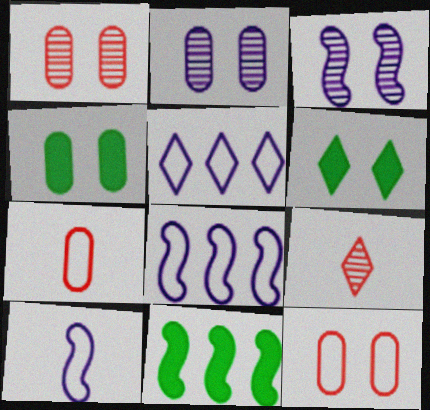[[2, 4, 12], 
[3, 6, 12], 
[4, 8, 9], 
[5, 6, 9]]